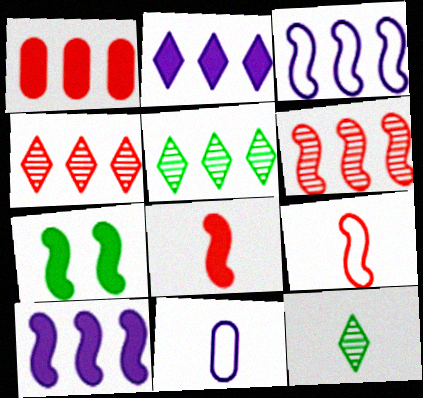[[1, 3, 5], 
[4, 7, 11], 
[7, 8, 10], 
[8, 11, 12]]